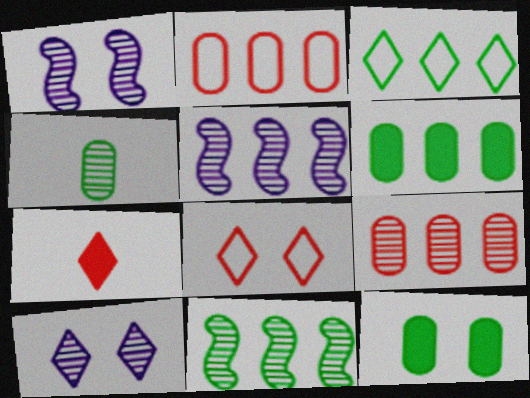[[1, 8, 12], 
[3, 6, 11], 
[3, 7, 10]]